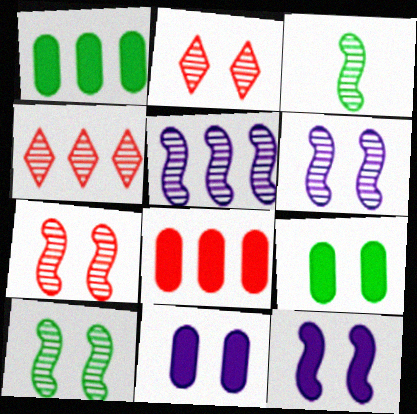[[3, 5, 7], 
[6, 7, 10]]